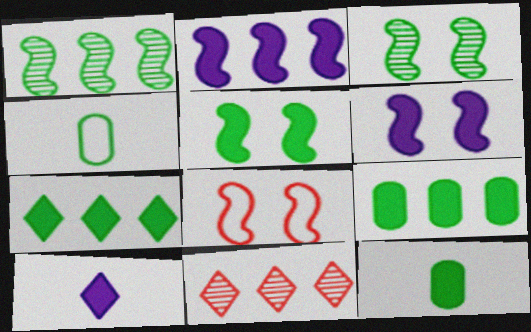[[3, 4, 7], 
[3, 6, 8], 
[4, 6, 11], 
[5, 7, 12]]